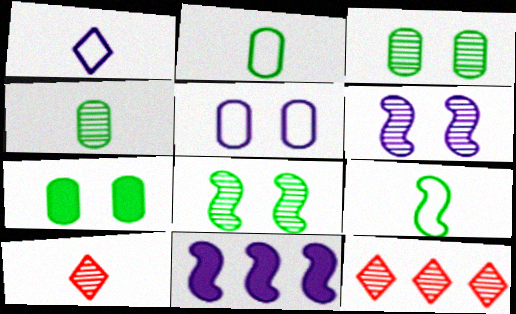[[4, 6, 12]]